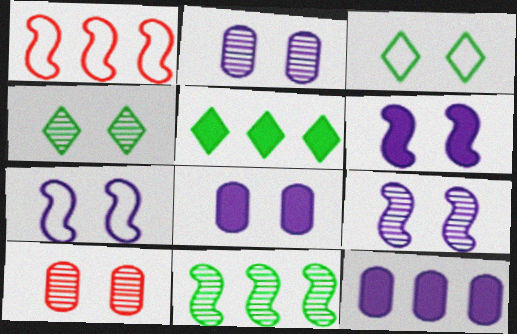[[3, 6, 10], 
[4, 9, 10], 
[6, 7, 9]]